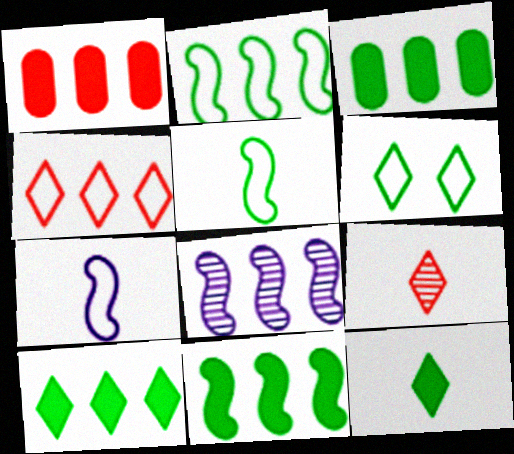[[3, 4, 8], 
[3, 10, 11]]